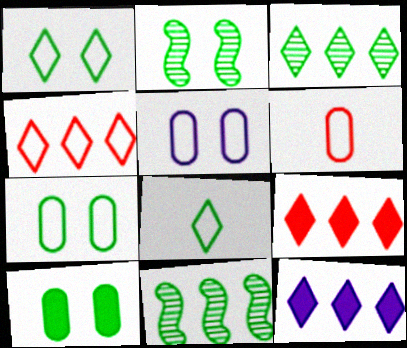[[1, 2, 10], 
[2, 6, 12], 
[3, 4, 12], 
[8, 10, 11]]